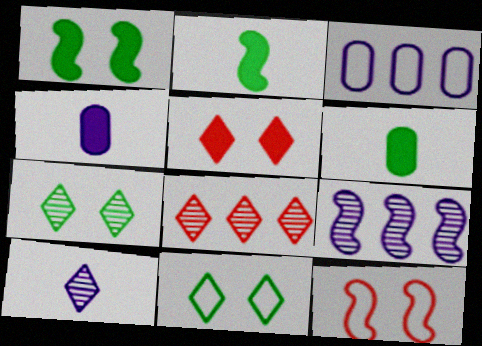[[2, 9, 12], 
[7, 8, 10]]